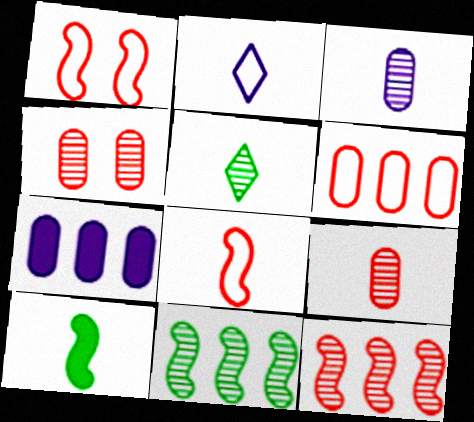[[1, 5, 7], 
[2, 9, 10]]